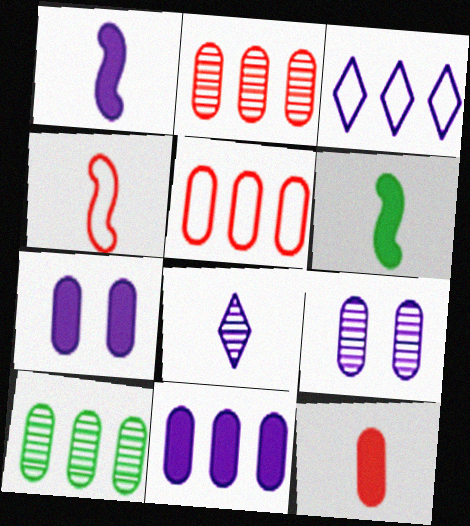[[1, 3, 9], 
[5, 10, 11]]